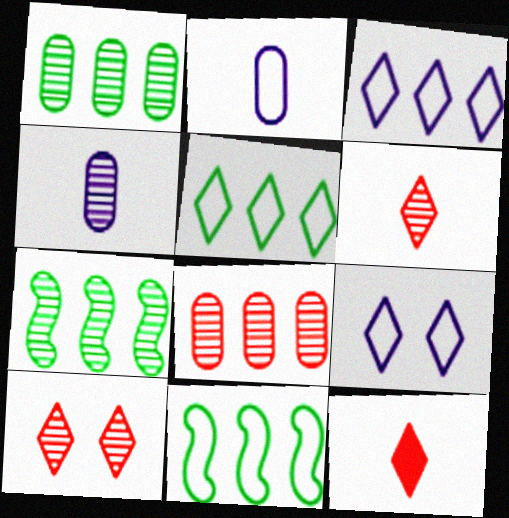[[4, 7, 10]]